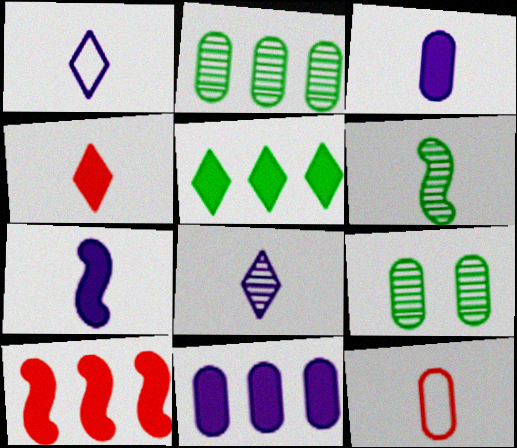[[1, 9, 10], 
[5, 10, 11], 
[9, 11, 12]]